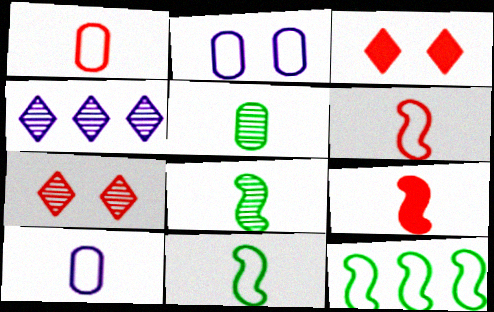[]